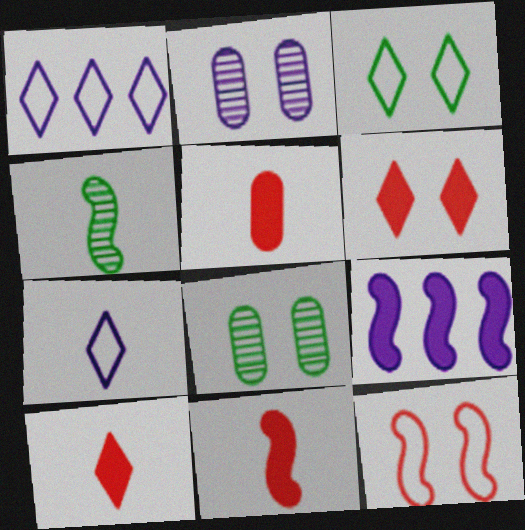[[1, 8, 11], 
[2, 7, 9], 
[4, 5, 7], 
[4, 9, 12], 
[5, 10, 11]]